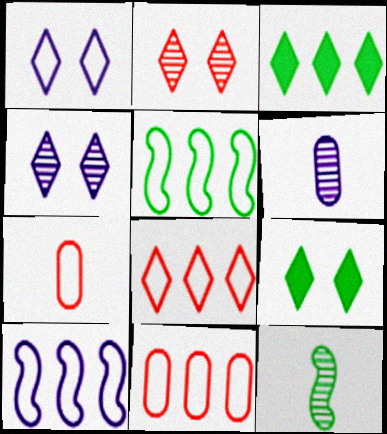[[1, 2, 9], 
[1, 5, 7]]